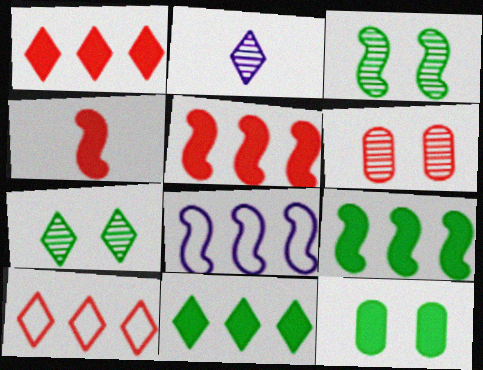[[3, 4, 8], 
[4, 6, 10]]